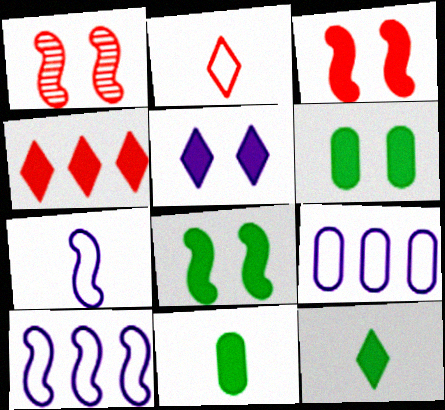[[1, 9, 12], 
[3, 5, 6], 
[4, 5, 12]]